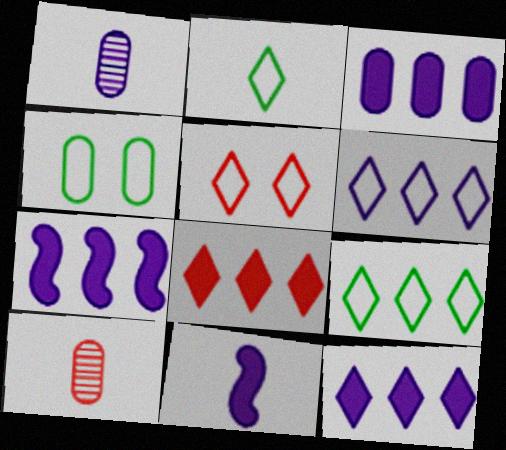[[2, 5, 6], 
[2, 10, 11], 
[3, 4, 10], 
[3, 7, 12]]